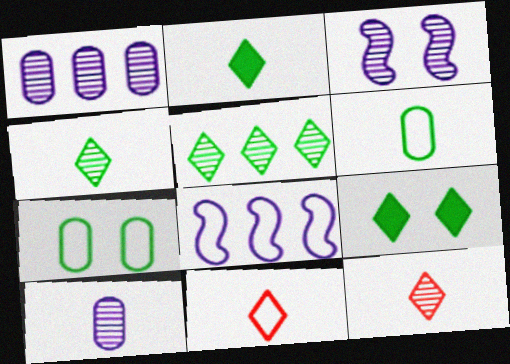[[7, 8, 11]]